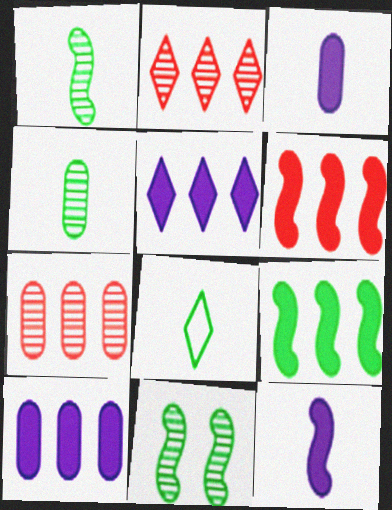[]